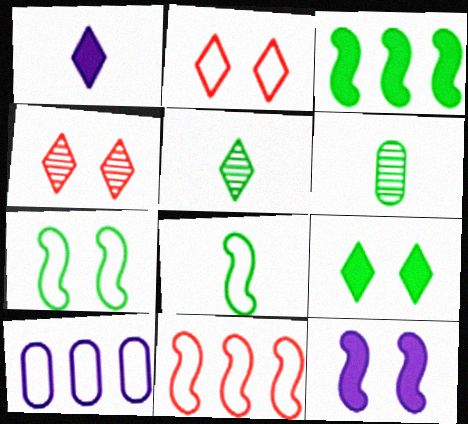[[2, 8, 10]]